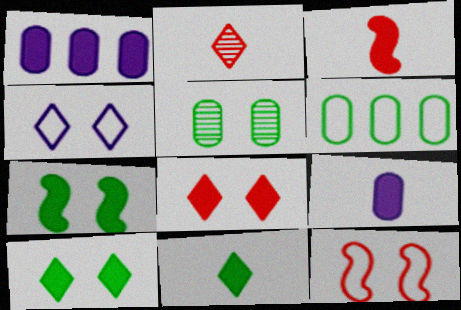[[1, 3, 10], 
[3, 9, 11]]